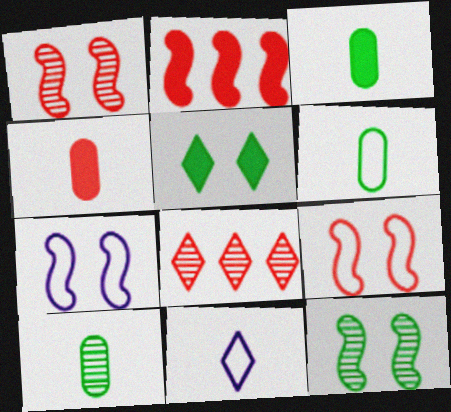[[3, 6, 10], 
[3, 7, 8], 
[4, 8, 9], 
[5, 8, 11]]